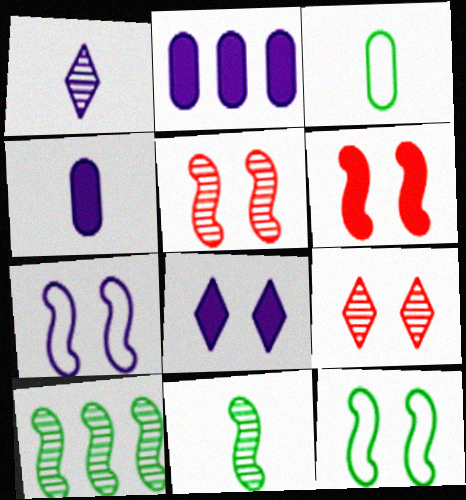[[1, 2, 7]]